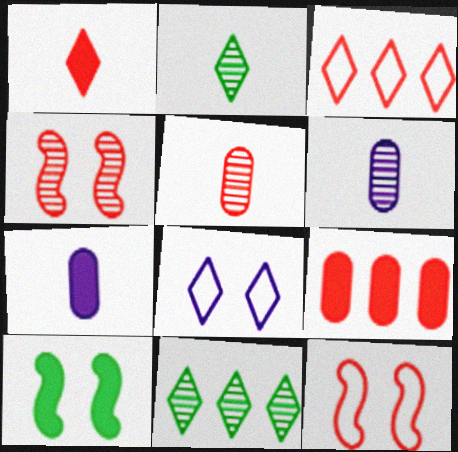[[1, 8, 11], 
[3, 6, 10], 
[4, 6, 11], 
[7, 11, 12]]